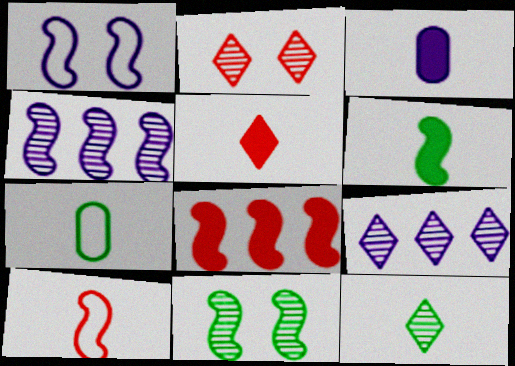[[1, 3, 9], 
[2, 9, 12], 
[3, 5, 6], 
[3, 10, 12], 
[6, 7, 12]]